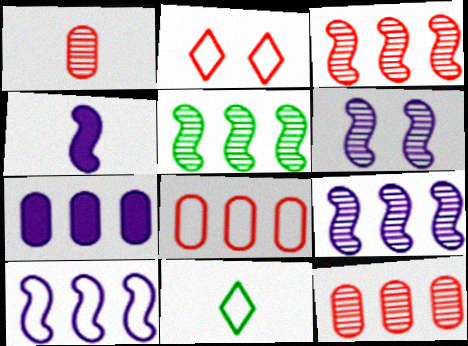[[1, 4, 11], 
[3, 5, 9], 
[4, 6, 10]]